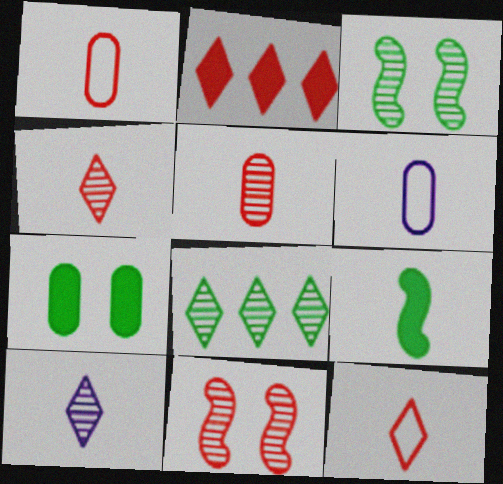[[1, 2, 11], 
[1, 9, 10], 
[2, 3, 6], 
[4, 6, 9]]